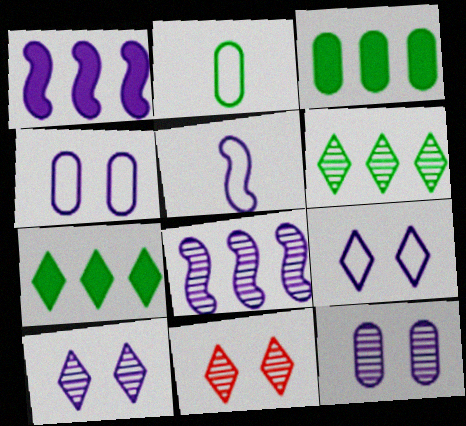[[1, 2, 11], 
[3, 5, 11]]